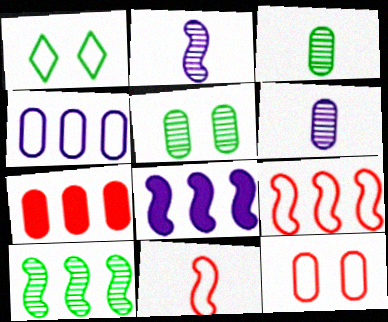[[1, 2, 7], 
[1, 4, 11], 
[8, 9, 10]]